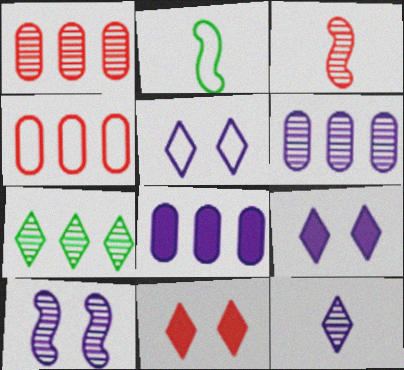[[1, 2, 9], 
[2, 4, 5], 
[2, 6, 11], 
[3, 4, 11], 
[6, 10, 12]]